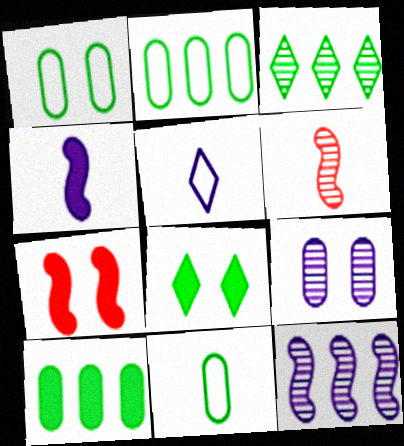[[1, 2, 11], 
[3, 6, 9]]